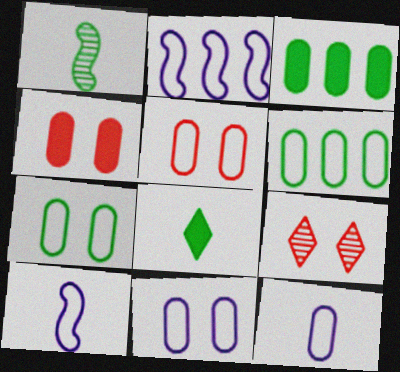[[3, 9, 10], 
[5, 6, 12], 
[5, 7, 11]]